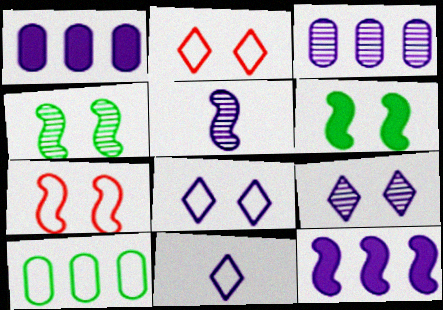[[1, 5, 8], 
[3, 5, 9], 
[7, 10, 11]]